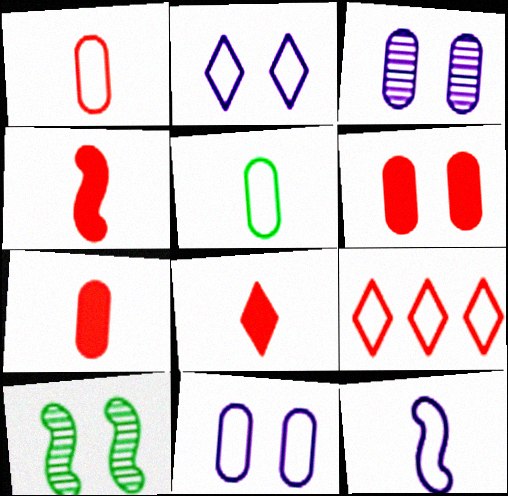[[2, 6, 10], 
[4, 7, 8]]